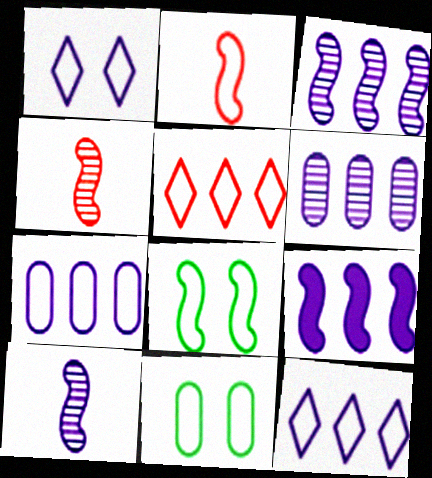[[2, 11, 12], 
[4, 8, 9], 
[6, 9, 12]]